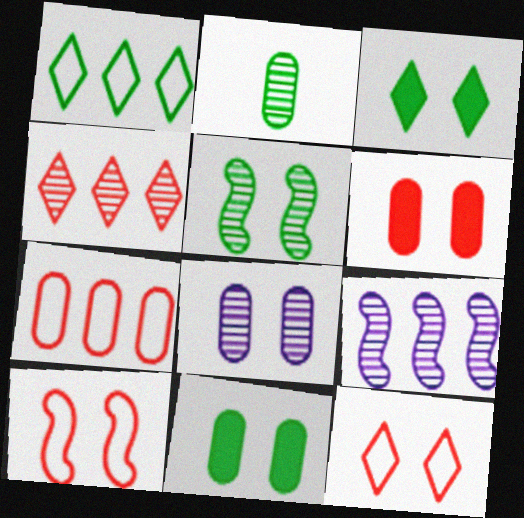[[3, 8, 10]]